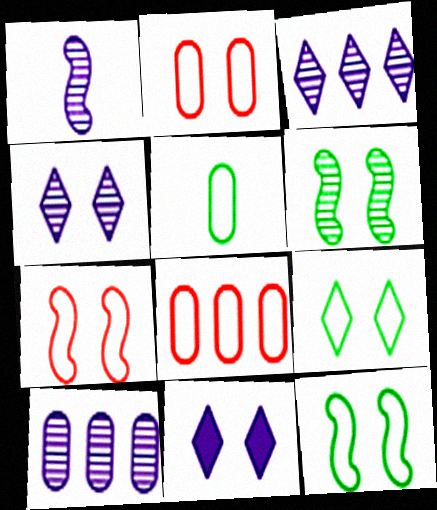[[1, 4, 10], 
[2, 6, 11]]